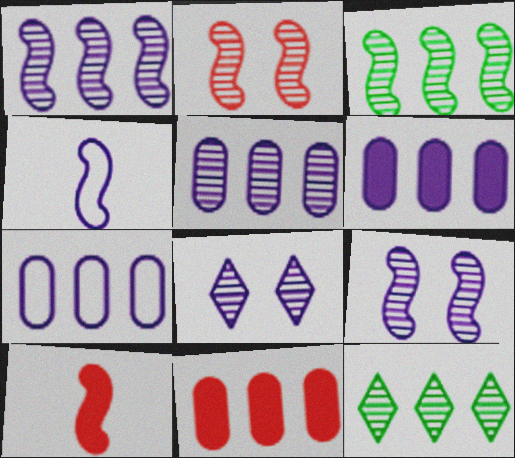[[4, 6, 8], 
[5, 6, 7]]